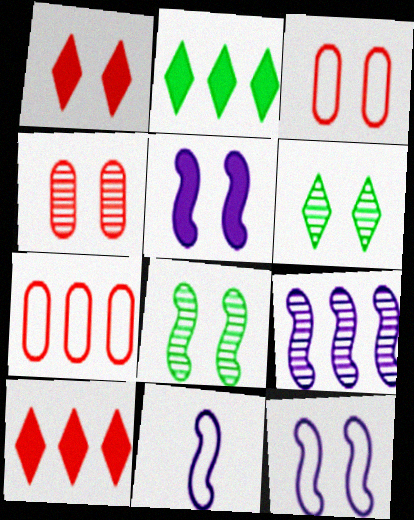[[2, 4, 11], 
[2, 7, 9], 
[3, 5, 6], 
[5, 9, 11]]